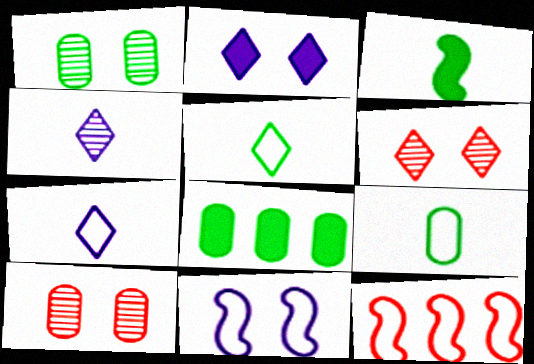[[1, 8, 9]]